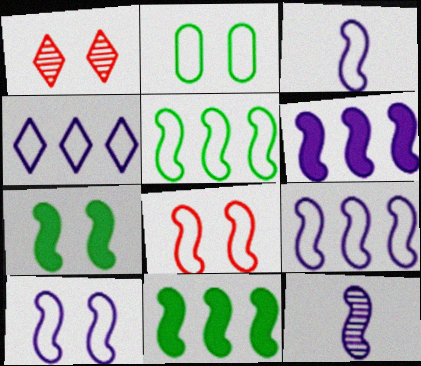[[3, 5, 8], 
[3, 9, 10], 
[6, 10, 12], 
[8, 11, 12]]